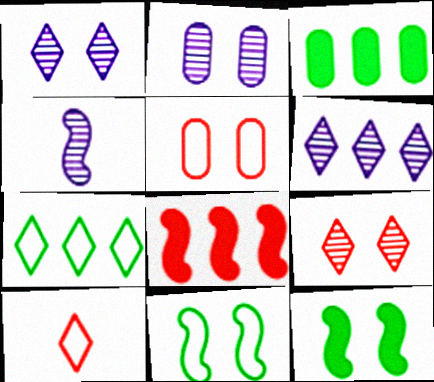[[1, 5, 12], 
[2, 4, 6], 
[4, 8, 11]]